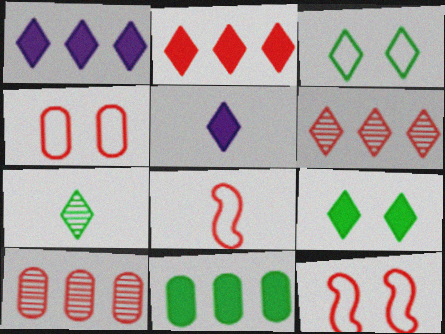[[2, 5, 9], 
[3, 5, 6]]